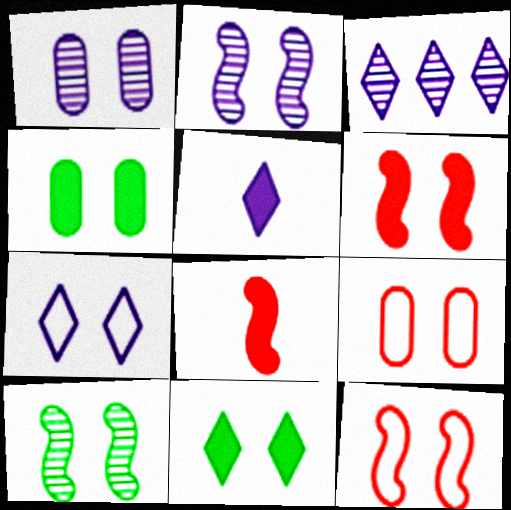[[1, 4, 9], 
[1, 11, 12], 
[2, 9, 11], 
[3, 5, 7]]